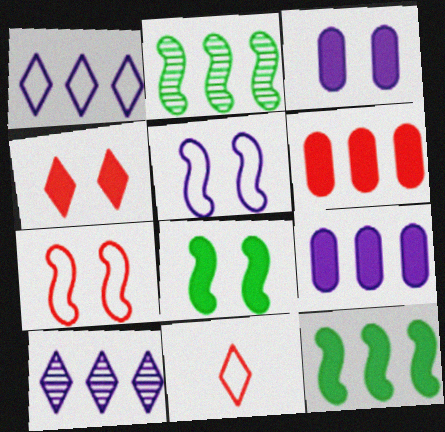[[1, 2, 6], 
[2, 3, 11], 
[3, 4, 8]]